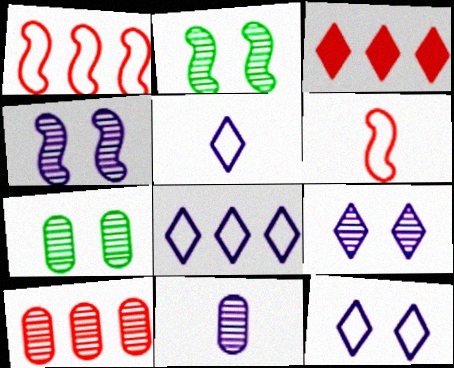[[1, 3, 10], 
[5, 8, 12], 
[7, 10, 11]]